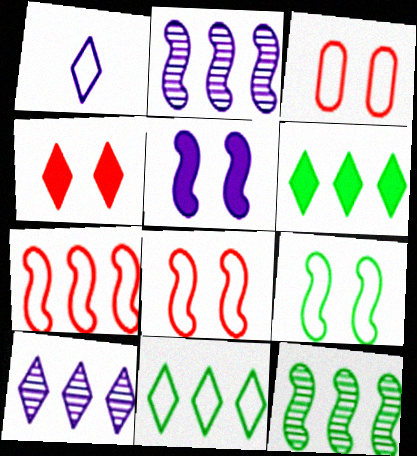[]